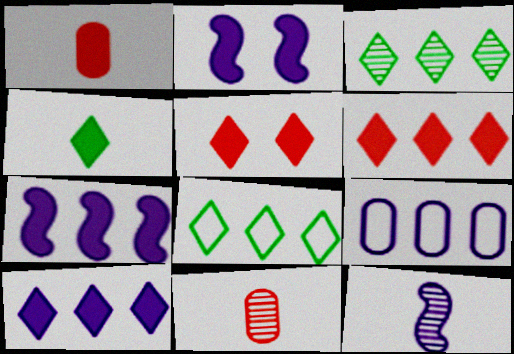[[2, 8, 11], 
[4, 5, 10]]